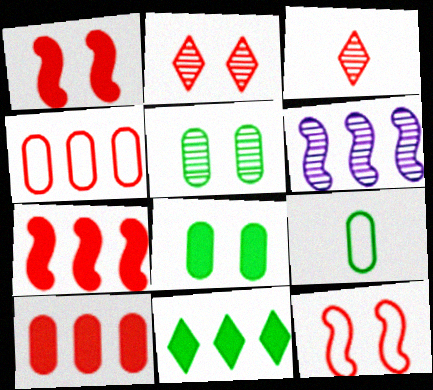[[1, 3, 4], 
[3, 5, 6], 
[3, 10, 12], 
[4, 6, 11]]